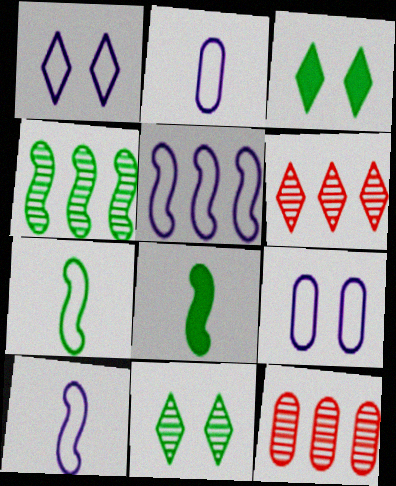[[1, 2, 5], 
[1, 8, 12], 
[3, 10, 12], 
[6, 8, 9]]